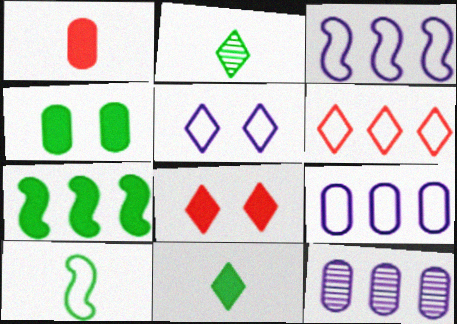[[4, 7, 11], 
[6, 7, 12], 
[8, 10, 12]]